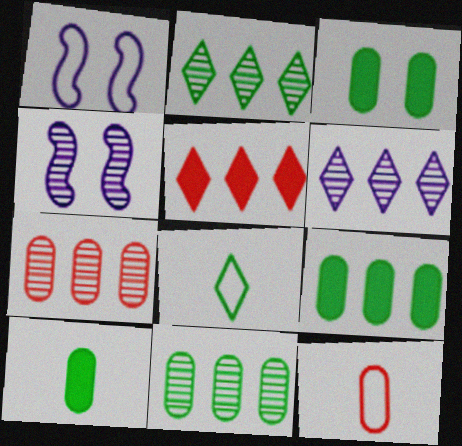[[3, 9, 10]]